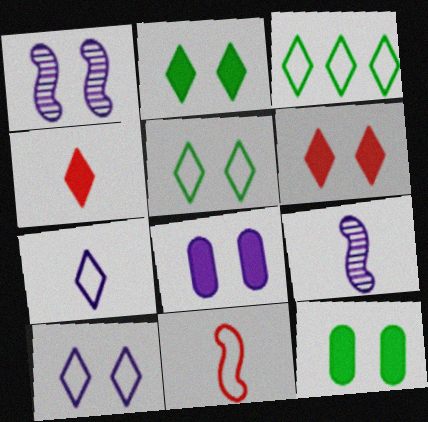[[1, 8, 10]]